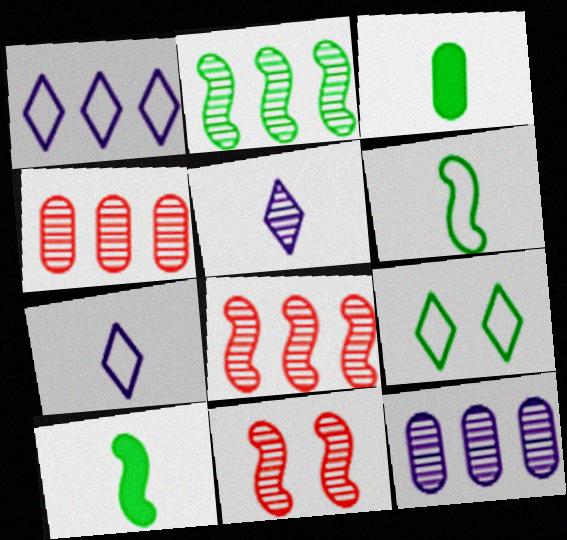[[1, 3, 11], 
[2, 3, 9]]